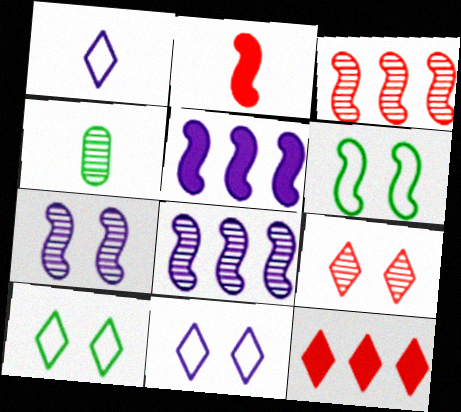[[1, 2, 4], 
[2, 6, 8], 
[4, 8, 9]]